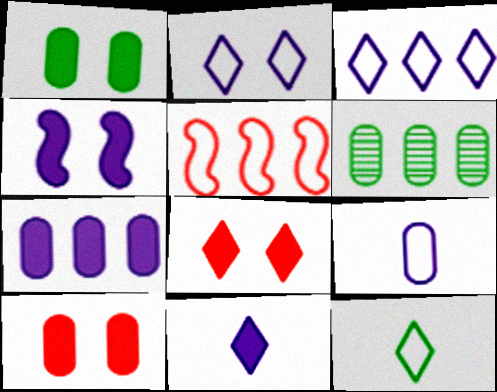[[1, 4, 8], 
[4, 7, 11], 
[6, 9, 10]]